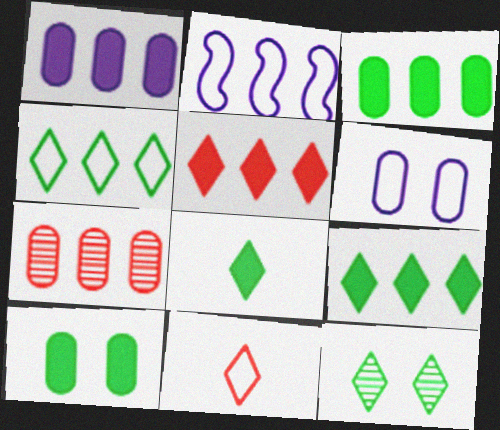[[2, 7, 9], 
[4, 8, 12]]